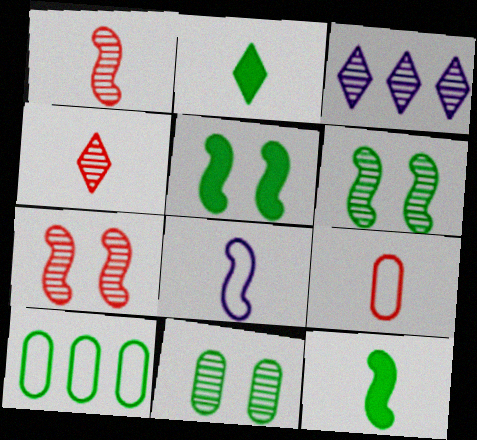[[1, 3, 11], 
[1, 8, 12], 
[2, 6, 10], 
[3, 5, 9]]